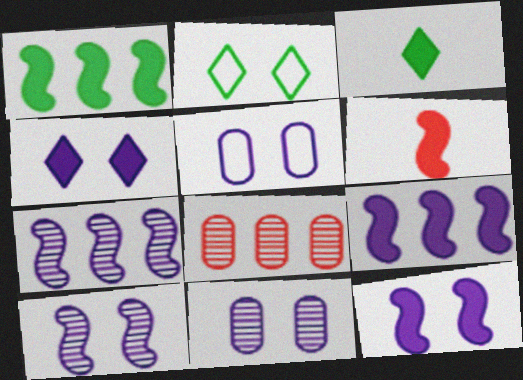[[1, 6, 12], 
[4, 5, 10]]